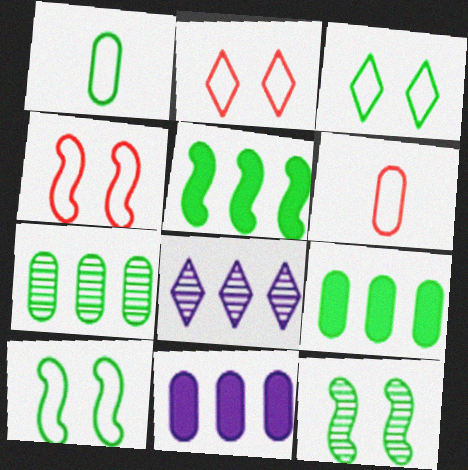[]